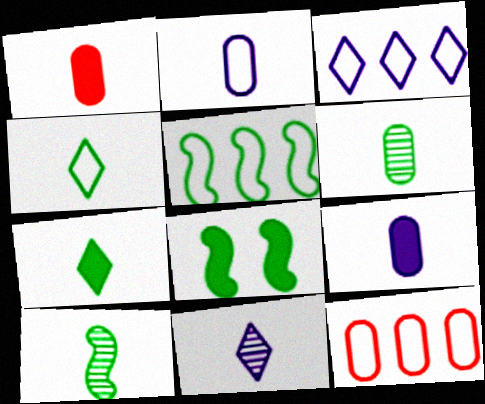[[1, 2, 6], 
[3, 5, 12], 
[5, 8, 10], 
[8, 11, 12]]